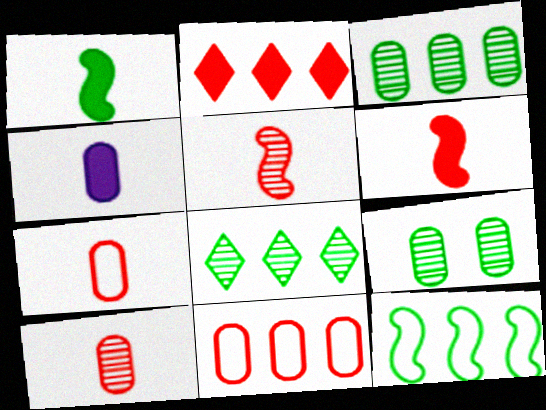[[4, 9, 11]]